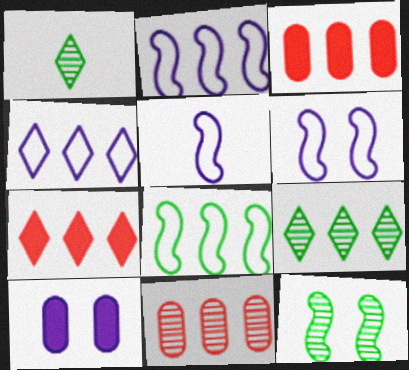[[1, 3, 6], 
[2, 3, 9], 
[2, 5, 6], 
[4, 7, 9]]